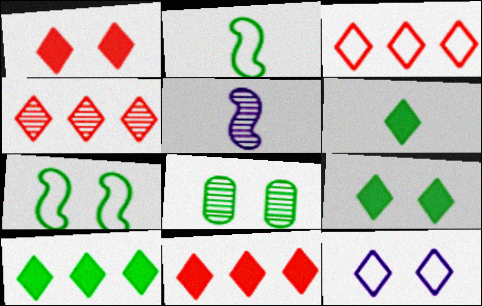[[2, 8, 10], 
[3, 4, 11], 
[4, 5, 8], 
[4, 6, 12], 
[6, 9, 10], 
[7, 8, 9]]